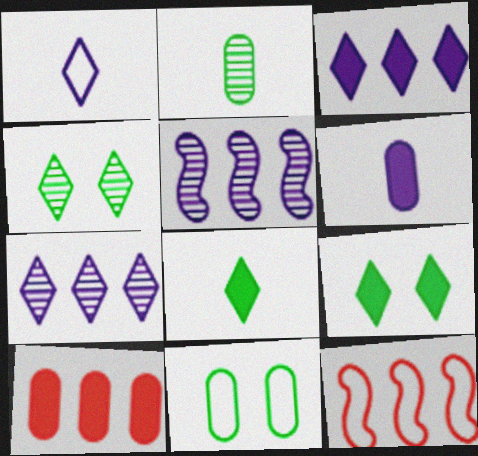[[1, 11, 12], 
[4, 6, 12]]